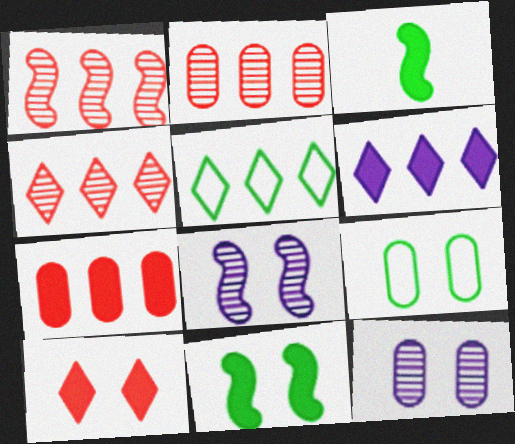[[1, 2, 4], 
[4, 5, 6], 
[8, 9, 10]]